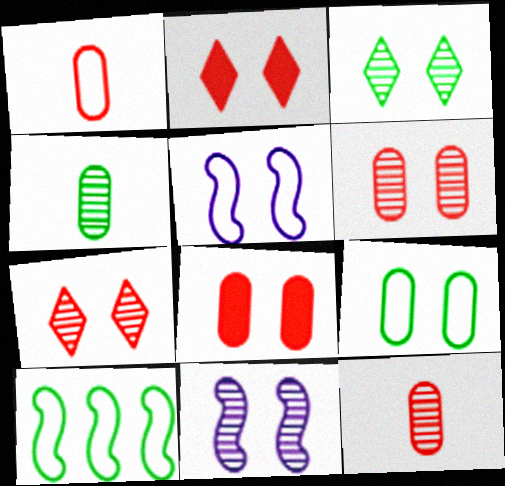[[2, 9, 11], 
[3, 5, 8], 
[3, 6, 11]]